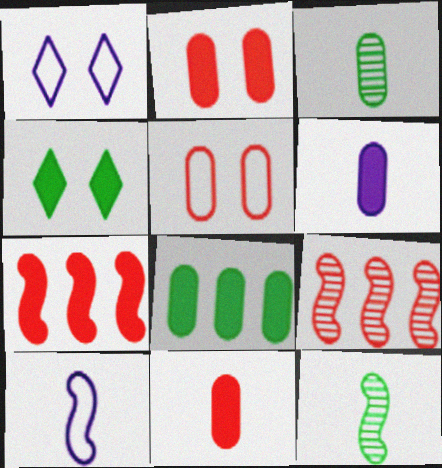[[1, 3, 7], 
[2, 6, 8], 
[4, 6, 7]]